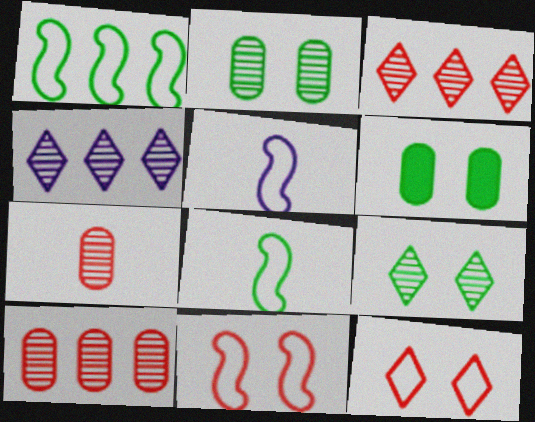[[1, 5, 11], 
[3, 5, 6]]